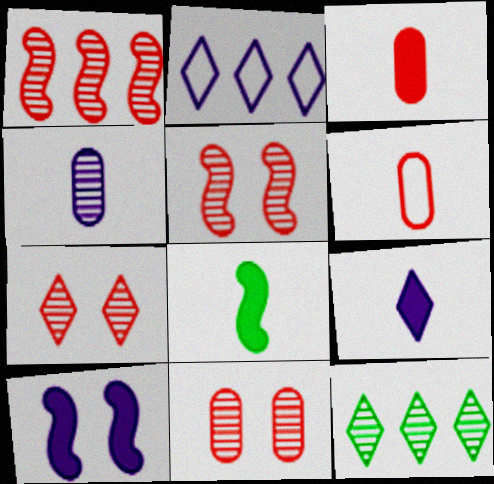[[2, 4, 10], 
[2, 8, 11], 
[3, 8, 9], 
[4, 5, 12], 
[5, 7, 11], 
[6, 10, 12]]